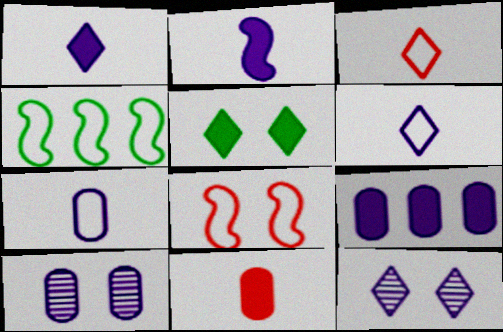[[4, 11, 12], 
[5, 8, 10], 
[7, 9, 10]]